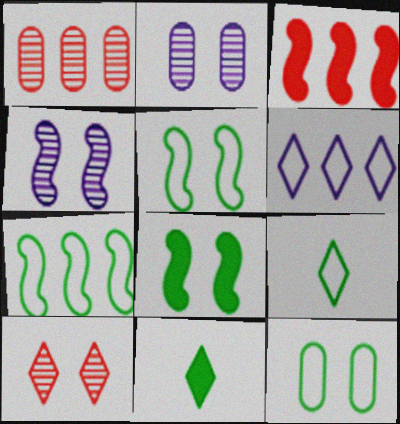[[2, 3, 9], 
[6, 10, 11], 
[7, 9, 12]]